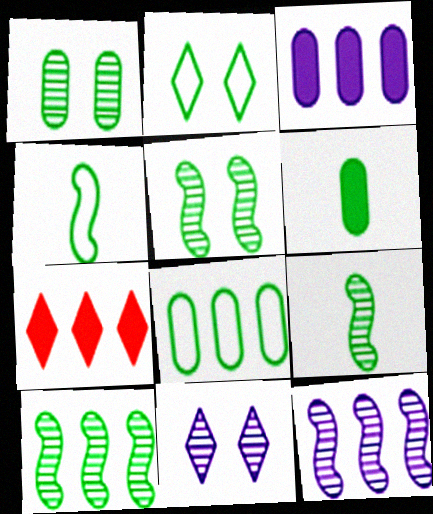[[1, 6, 8], 
[2, 4, 8], 
[2, 6, 10], 
[5, 9, 10], 
[7, 8, 12]]